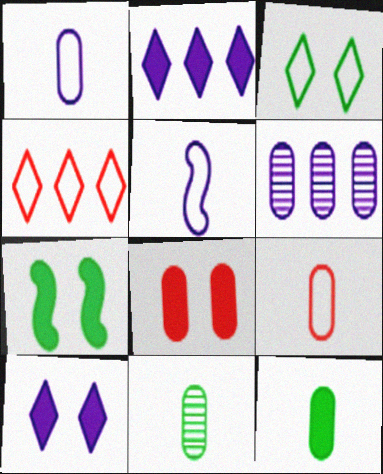[[5, 6, 10], 
[7, 8, 10]]